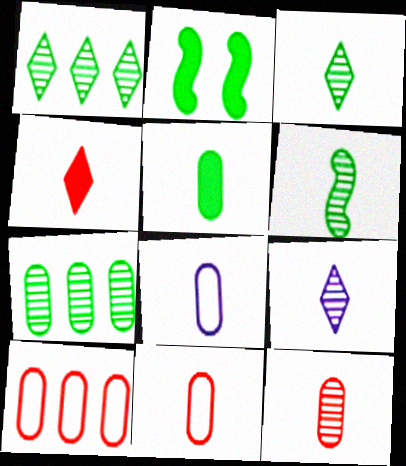[[2, 9, 10], 
[4, 6, 8], 
[5, 8, 12], 
[6, 9, 12]]